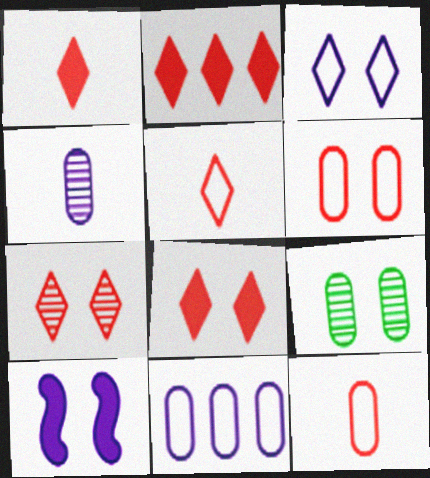[[1, 2, 8], 
[2, 5, 7]]